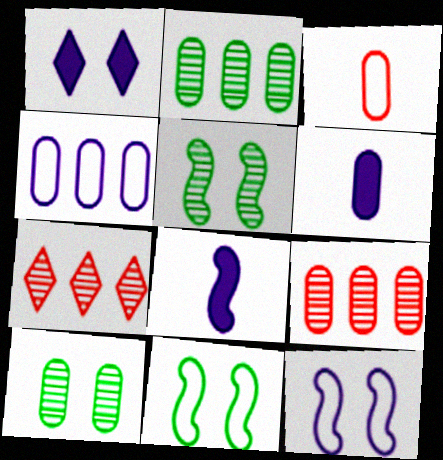[[6, 7, 11]]